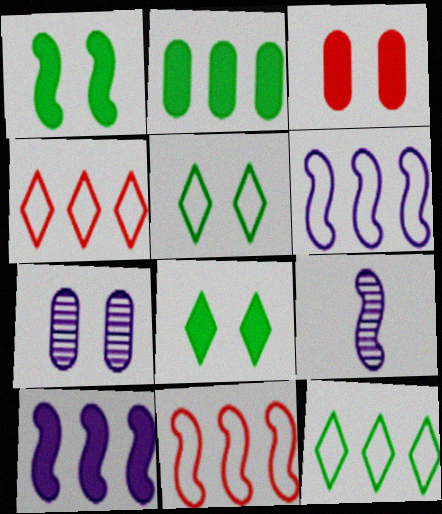[[1, 9, 11], 
[3, 9, 12]]